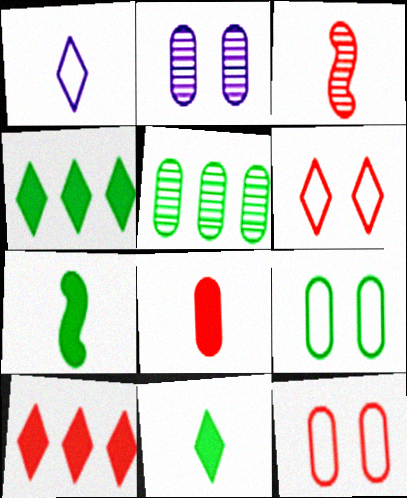[[3, 10, 12]]